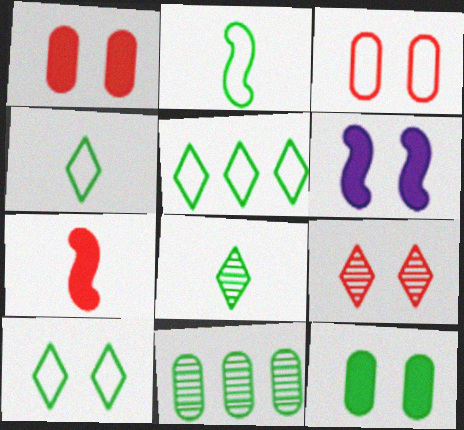[[4, 5, 10]]